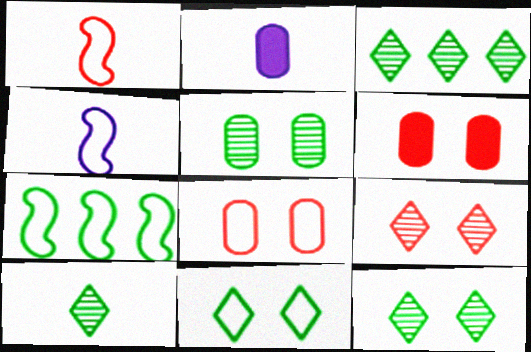[[1, 2, 10], 
[2, 7, 9], 
[3, 4, 6], 
[3, 10, 12]]